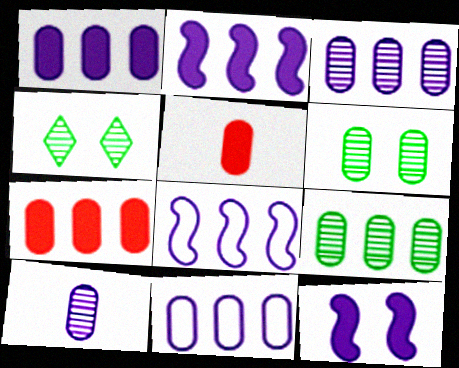[[1, 3, 11], 
[4, 5, 8], 
[5, 6, 11], 
[7, 9, 11]]